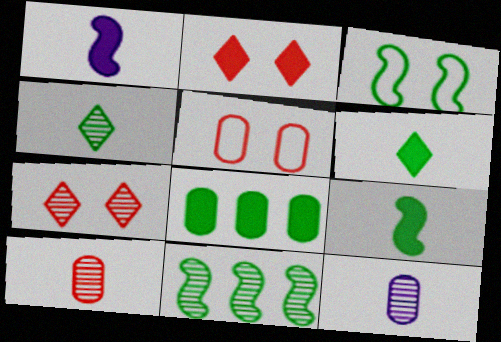[[1, 2, 8], 
[3, 4, 8], 
[3, 9, 11], 
[5, 8, 12], 
[7, 11, 12]]